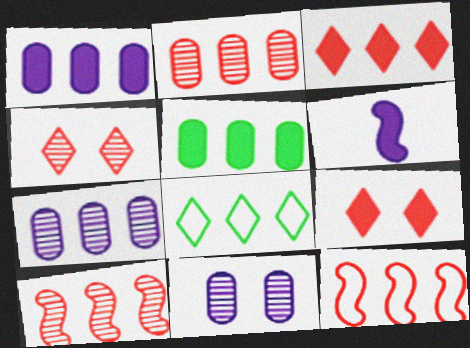[[1, 8, 10], 
[2, 3, 12], 
[5, 6, 9]]